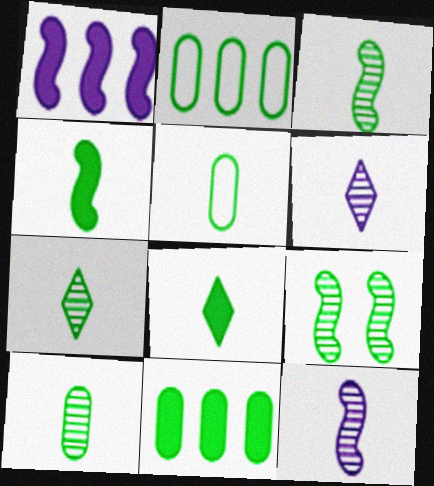[[2, 8, 9], 
[3, 5, 8], 
[3, 7, 10], 
[4, 5, 7]]